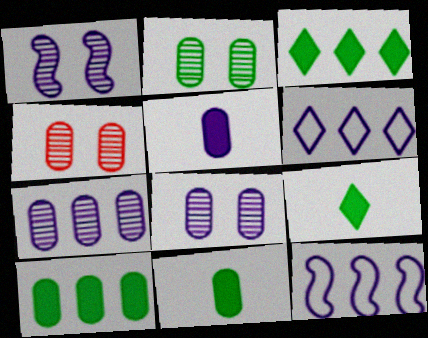[[1, 5, 6], 
[2, 4, 8], 
[4, 9, 12]]